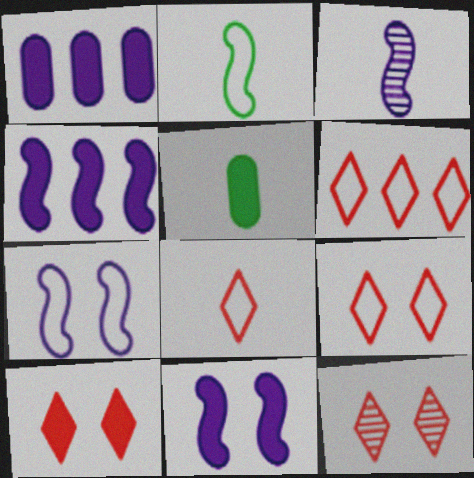[[1, 2, 12], 
[3, 4, 7], 
[3, 5, 8], 
[4, 5, 10], 
[6, 8, 9], 
[9, 10, 12]]